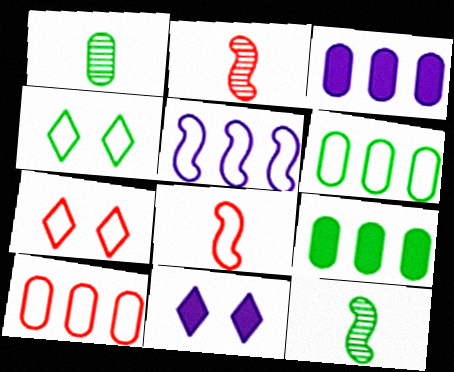[[2, 3, 4], 
[2, 6, 11], 
[3, 7, 12], 
[4, 9, 12], 
[7, 8, 10], 
[10, 11, 12]]